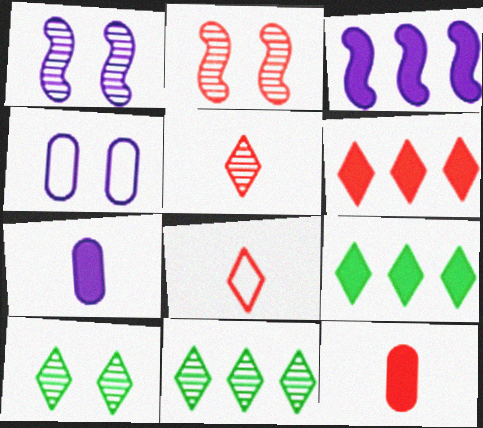[]